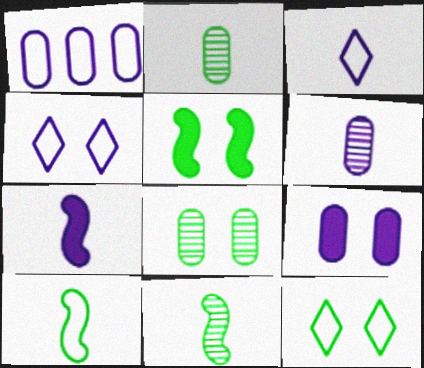[[1, 6, 9], 
[3, 6, 7], 
[5, 8, 12]]